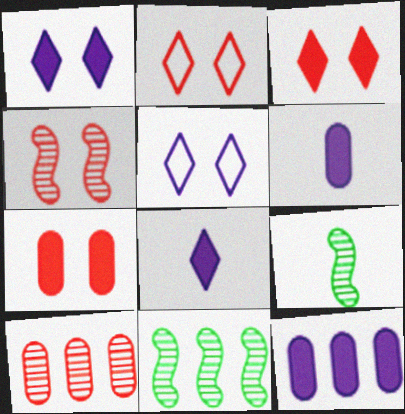[[2, 4, 7], 
[2, 6, 11], 
[2, 9, 12]]